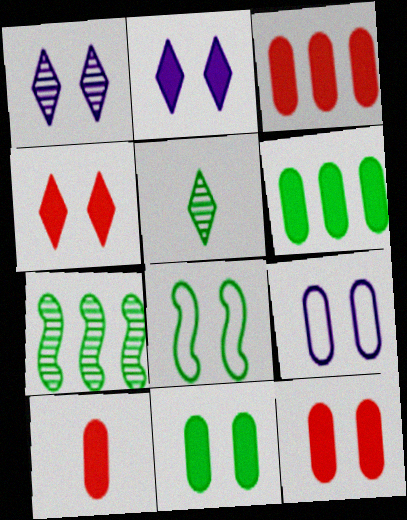[[1, 8, 12], 
[3, 10, 12], 
[5, 6, 8]]